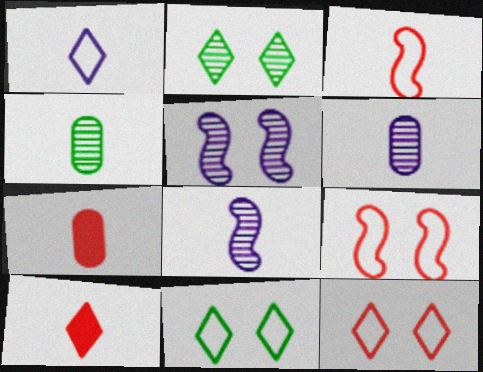[]